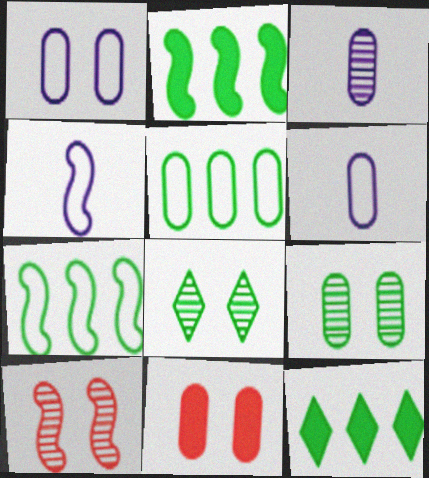[[1, 9, 11], 
[2, 4, 10], 
[3, 5, 11], 
[6, 10, 12]]